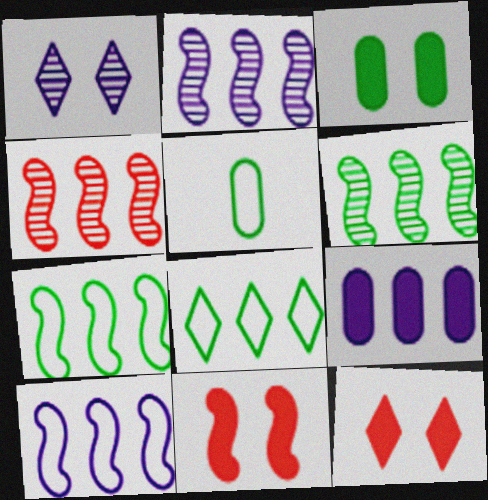[[2, 4, 6], 
[2, 5, 12], 
[4, 8, 9]]